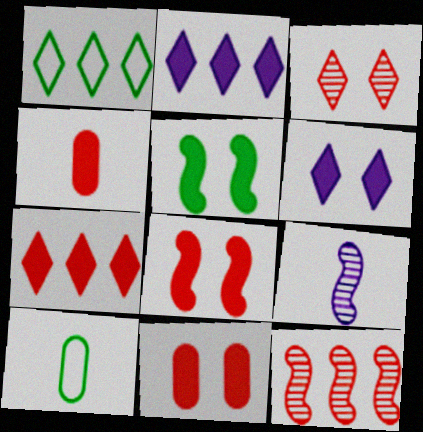[[1, 9, 11], 
[2, 4, 5], 
[4, 7, 8], 
[5, 6, 11], 
[6, 10, 12]]